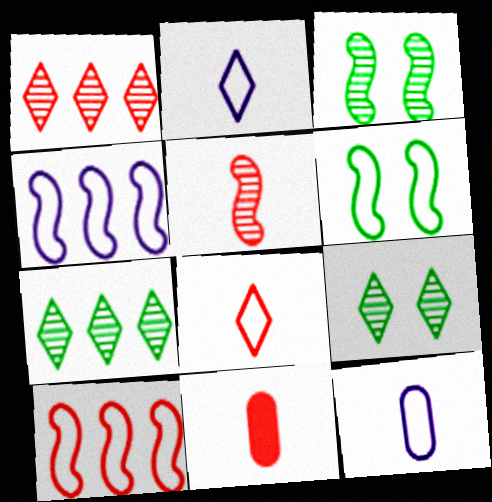[[4, 9, 11], 
[5, 8, 11]]